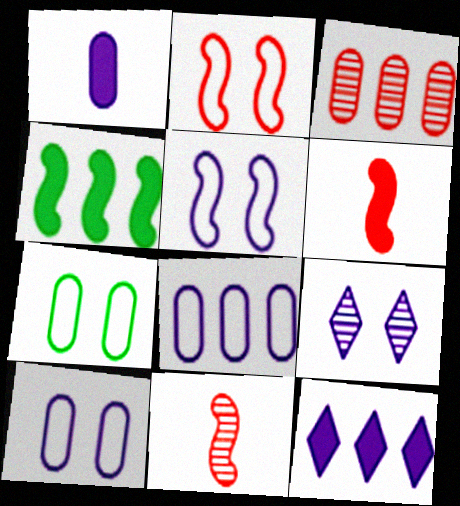[[1, 3, 7], 
[4, 5, 11], 
[7, 11, 12]]